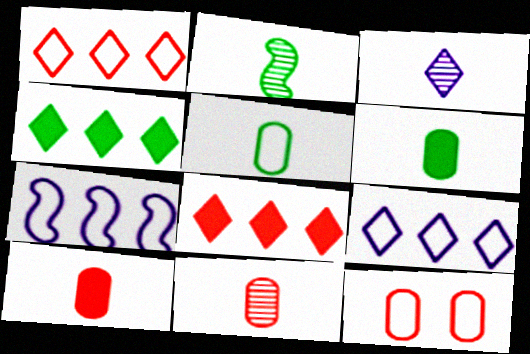[[2, 3, 11]]